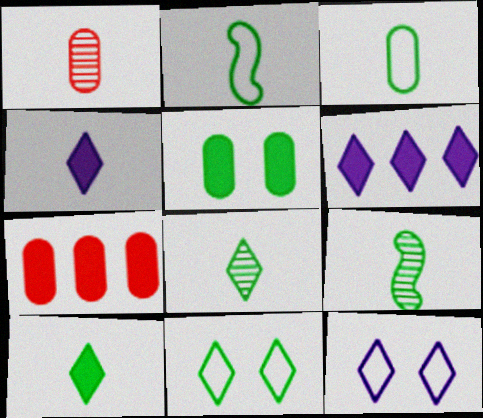[[1, 2, 4], 
[3, 9, 10], 
[7, 9, 12]]